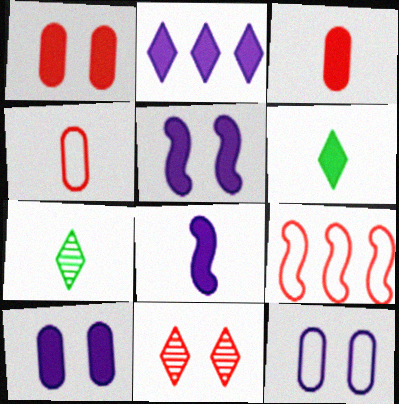[[2, 8, 10], 
[3, 6, 8], 
[3, 9, 11], 
[4, 7, 8], 
[7, 9, 10]]